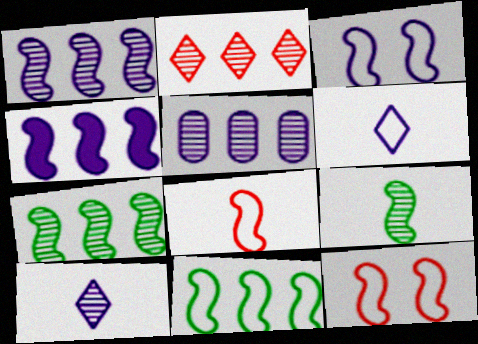[[2, 5, 7], 
[3, 8, 11], 
[4, 9, 12]]